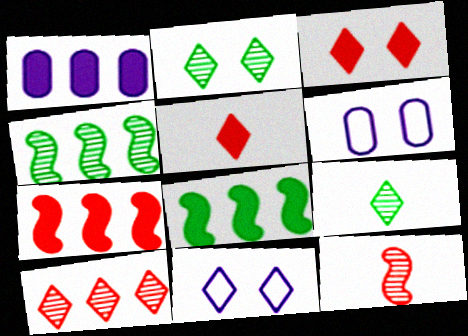[[2, 3, 11], 
[4, 5, 6], 
[6, 7, 9]]